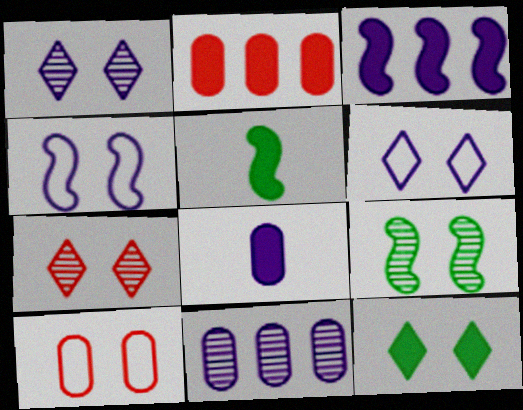[[6, 7, 12]]